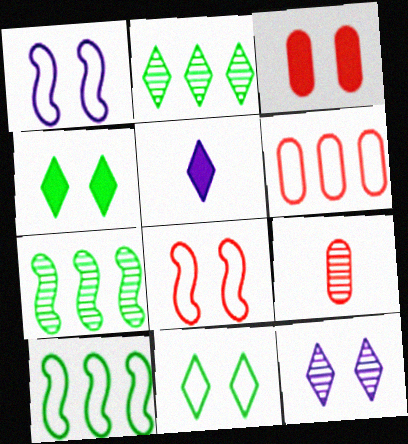[[3, 6, 9], 
[7, 9, 12]]